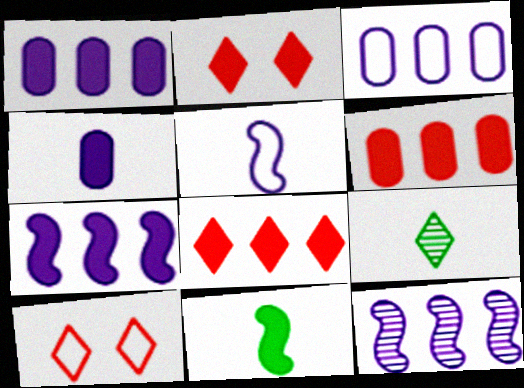[[1, 2, 11]]